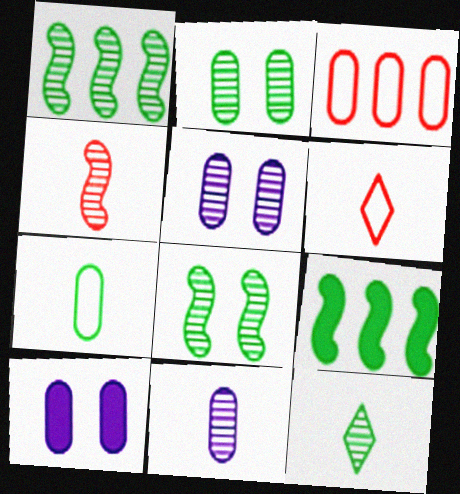[[1, 2, 12], 
[1, 6, 10], 
[4, 11, 12], 
[5, 6, 9]]